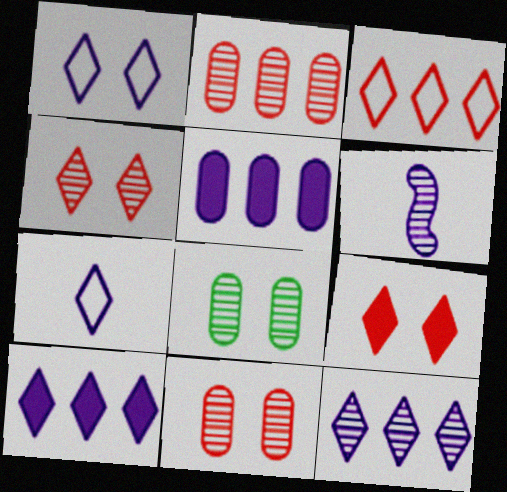[[1, 5, 6]]